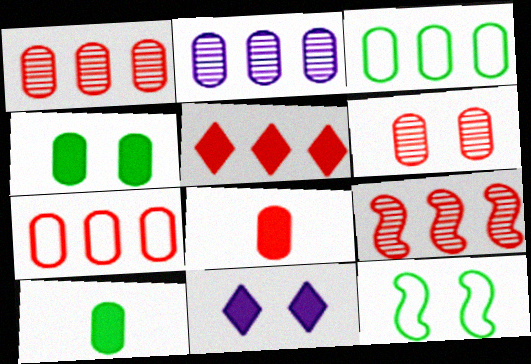[[5, 7, 9], 
[6, 7, 8], 
[6, 11, 12]]